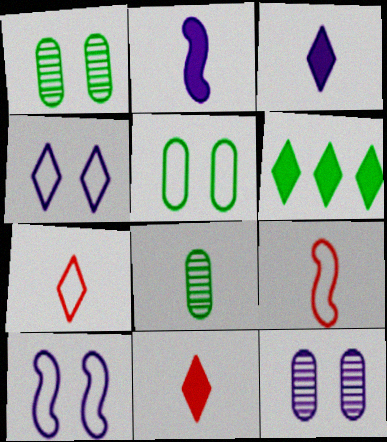[[2, 7, 8], 
[3, 8, 9], 
[6, 9, 12]]